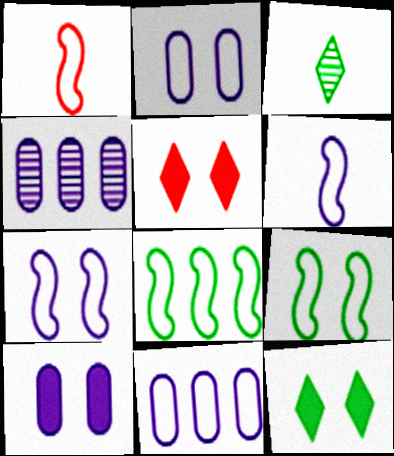[[1, 4, 12], 
[1, 7, 8]]